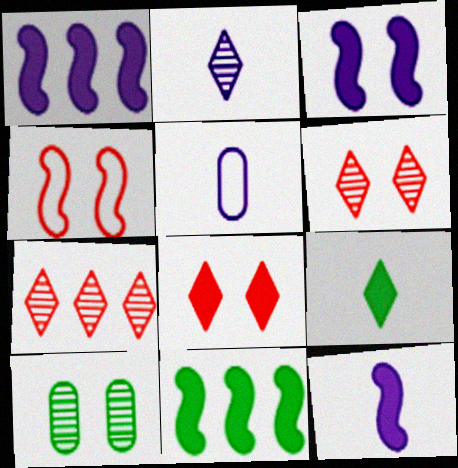[[1, 3, 12], 
[2, 5, 12], 
[5, 6, 11]]